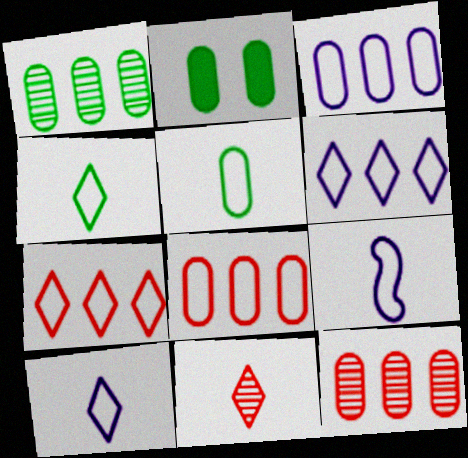[[1, 2, 5]]